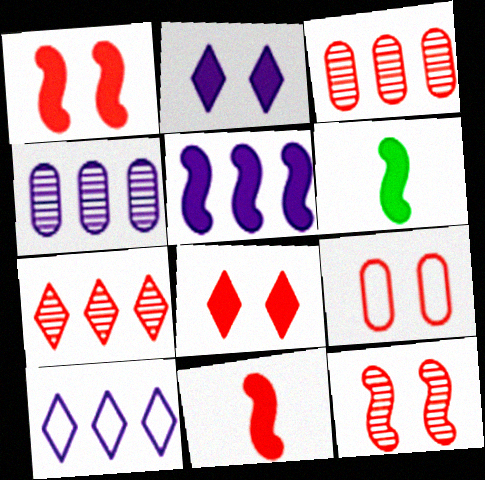[[1, 5, 6], 
[4, 5, 10], 
[7, 9, 11], 
[8, 9, 12]]